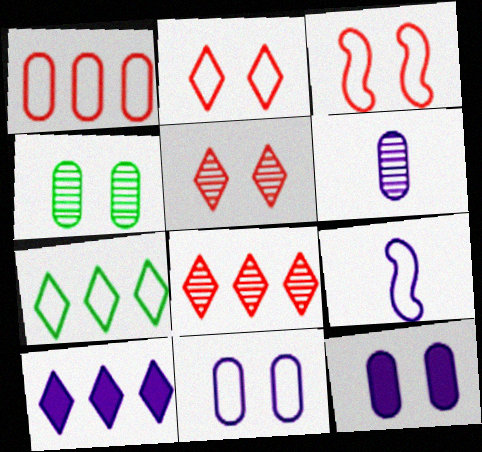[[7, 8, 10]]